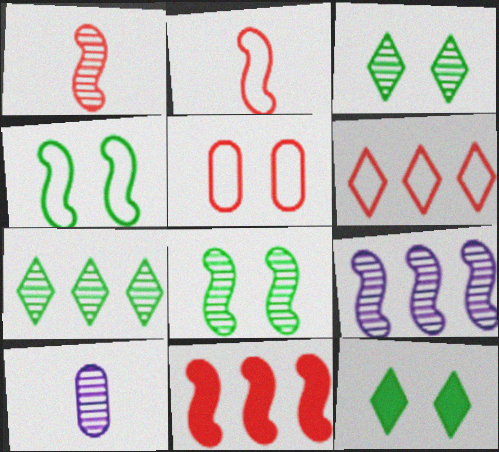[[1, 8, 9], 
[2, 5, 6]]